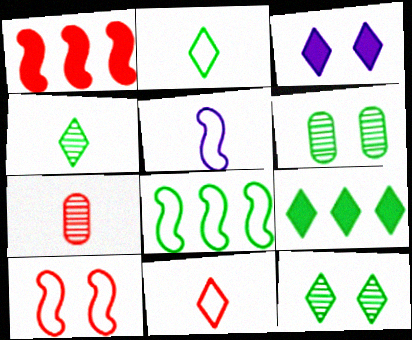[[2, 9, 12], 
[3, 6, 10], 
[3, 7, 8], 
[5, 8, 10]]